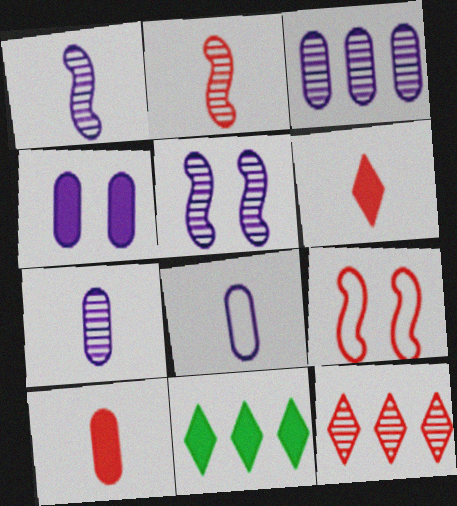[[3, 4, 8], 
[7, 9, 11], 
[9, 10, 12]]